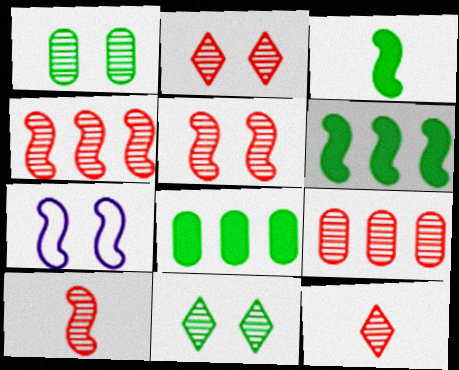[[2, 9, 10], 
[3, 4, 7], 
[4, 5, 10], 
[5, 9, 12], 
[6, 7, 10], 
[7, 8, 12]]